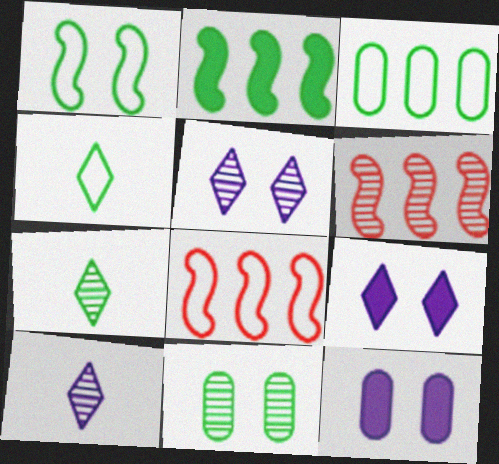[[1, 3, 4], 
[2, 4, 11], 
[4, 6, 12], 
[6, 10, 11], 
[7, 8, 12]]